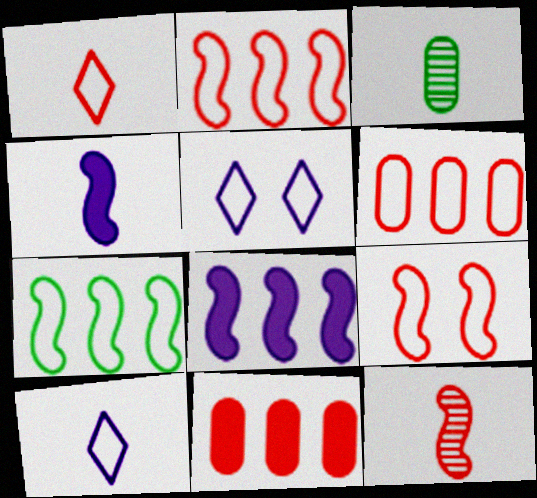[[1, 3, 4], 
[1, 6, 9]]